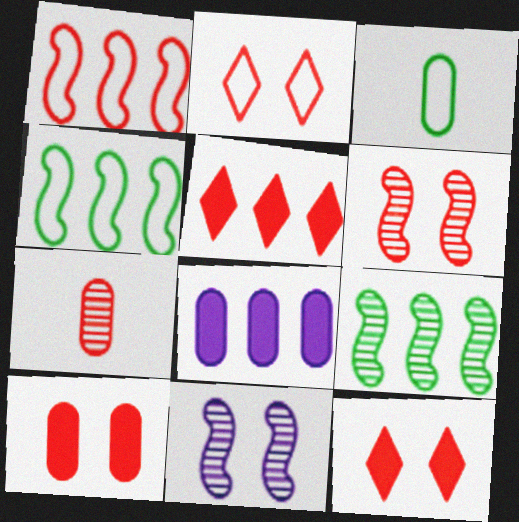[[1, 7, 12], 
[2, 6, 10], 
[3, 5, 11]]